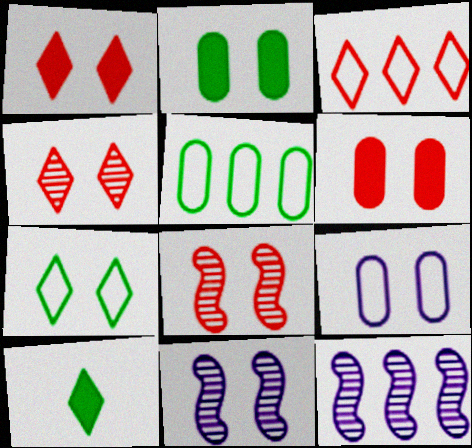[[6, 7, 11]]